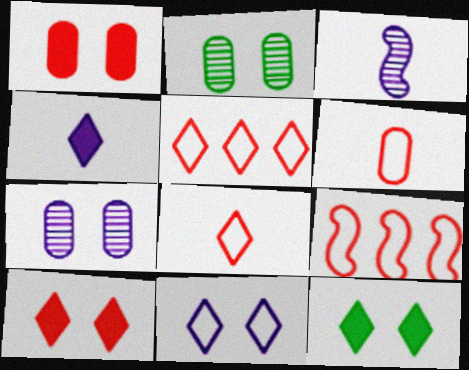[[2, 4, 9]]